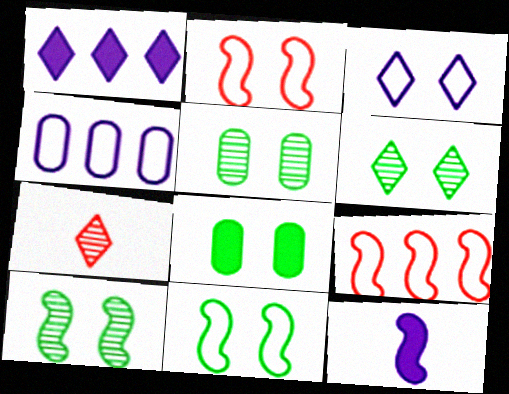[[5, 6, 10], 
[6, 8, 11], 
[9, 10, 12]]